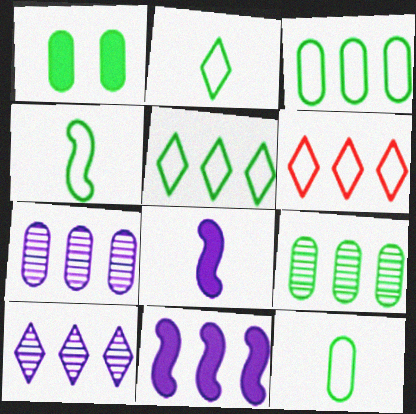[[1, 9, 12], 
[2, 4, 12], 
[6, 9, 11]]